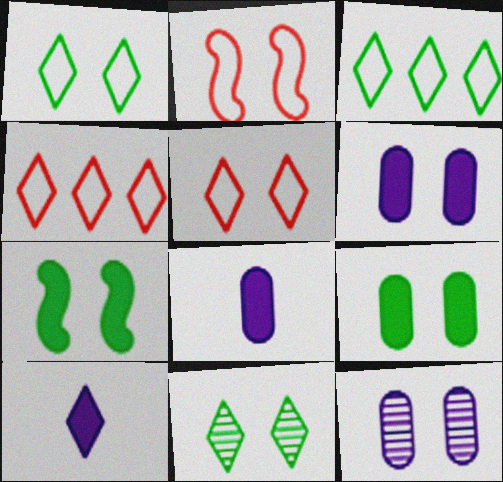[[2, 6, 11], 
[4, 10, 11], 
[5, 7, 12]]